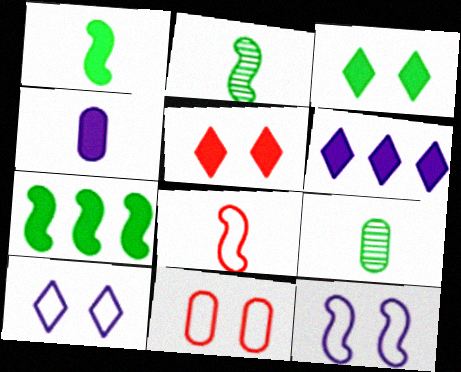[[2, 6, 11], 
[4, 5, 7]]